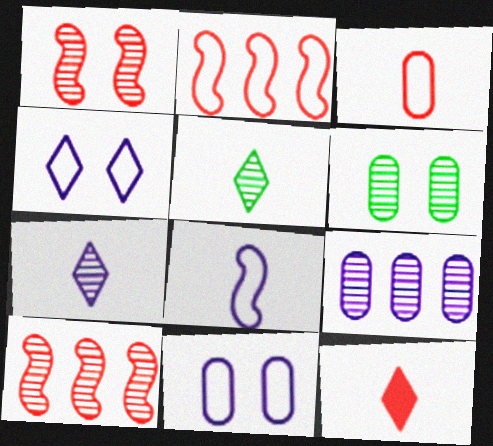[[1, 5, 9], 
[6, 7, 10]]